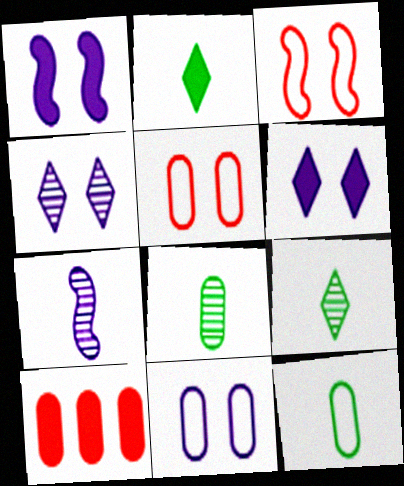[[1, 2, 10], 
[1, 4, 11], 
[8, 10, 11]]